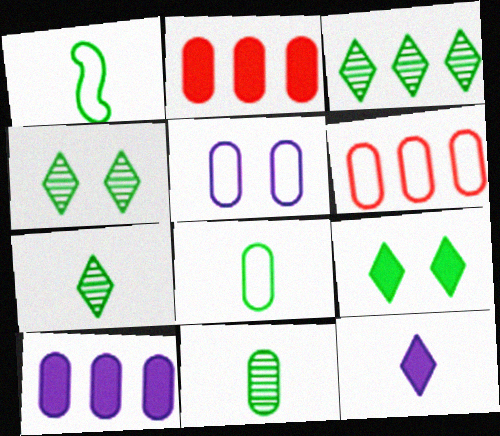[[2, 5, 11], 
[3, 4, 7], 
[5, 6, 8]]